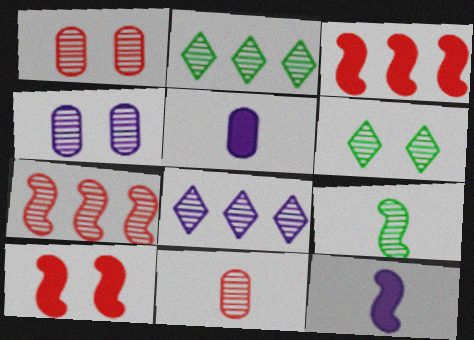[[1, 8, 9]]